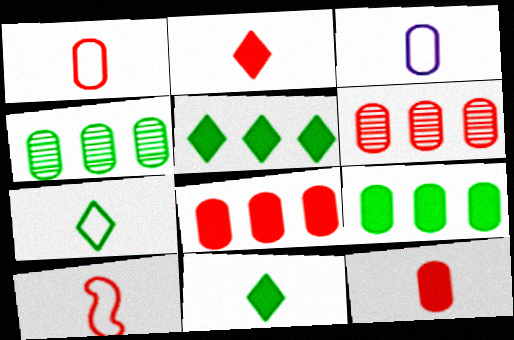[[3, 7, 10]]